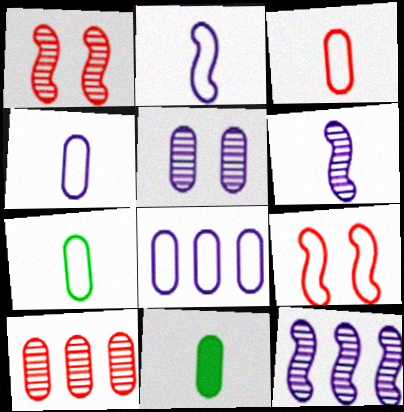[[3, 4, 7]]